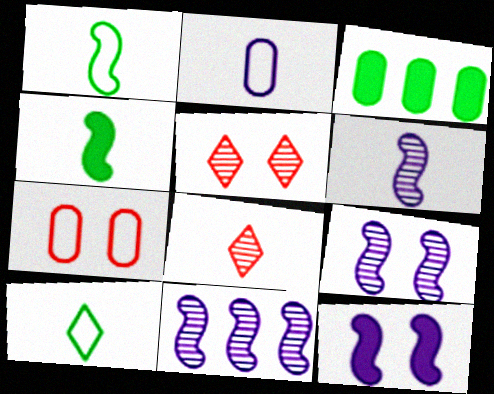[[2, 4, 8], 
[6, 9, 11]]